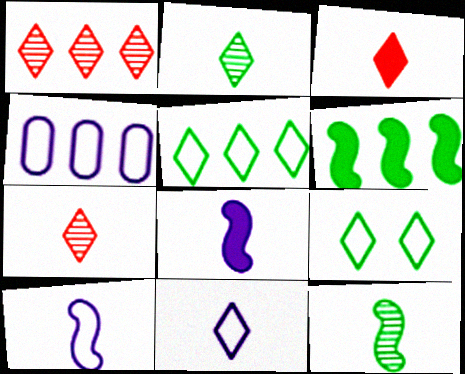[[1, 4, 6], 
[2, 3, 11]]